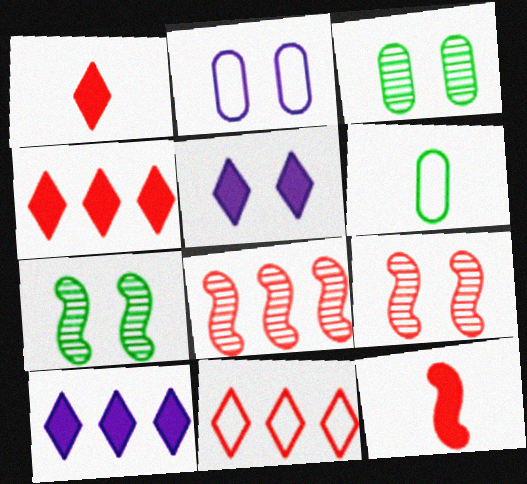[[5, 6, 8], 
[6, 9, 10]]